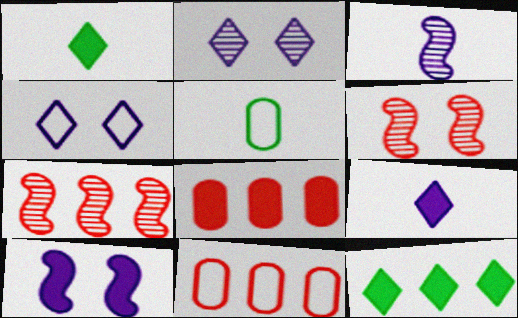[[1, 8, 10]]